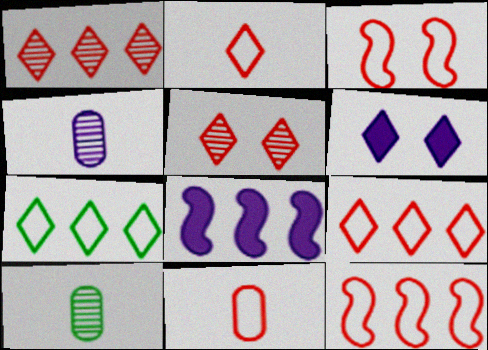[[3, 9, 11], 
[6, 10, 12]]